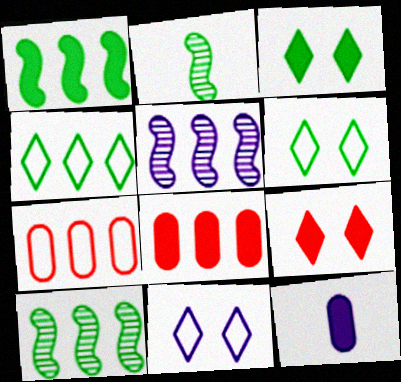[[1, 9, 12], 
[2, 8, 11], 
[4, 5, 8], 
[5, 11, 12]]